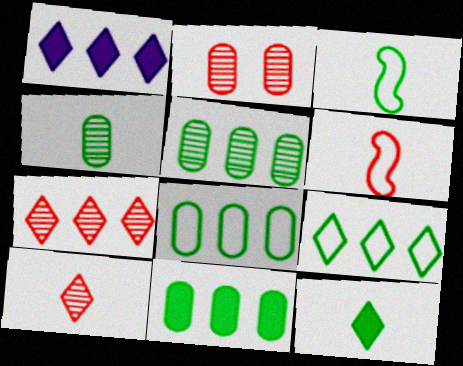[[1, 2, 3], 
[1, 7, 9], 
[3, 4, 12], 
[5, 8, 11]]